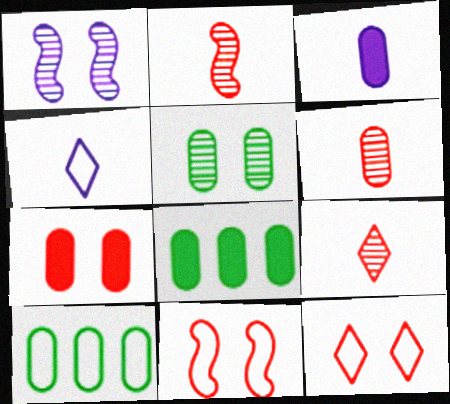[[2, 6, 9], 
[3, 7, 8], 
[4, 10, 11]]